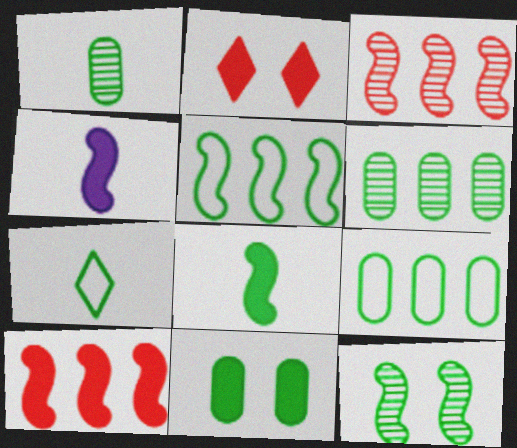[[1, 7, 8], 
[1, 9, 11], 
[5, 8, 12]]